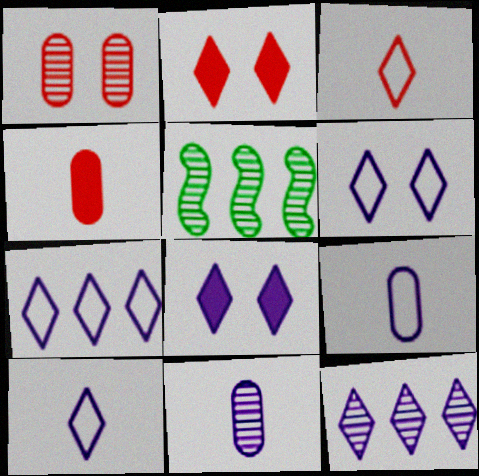[[2, 5, 9], 
[4, 5, 6], 
[6, 7, 10], 
[8, 10, 12]]